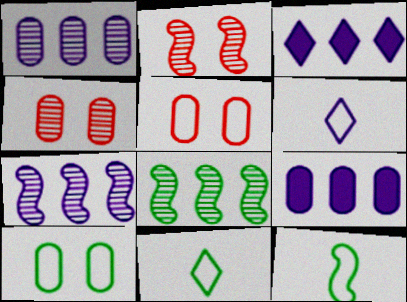[[2, 9, 11], 
[3, 4, 12]]